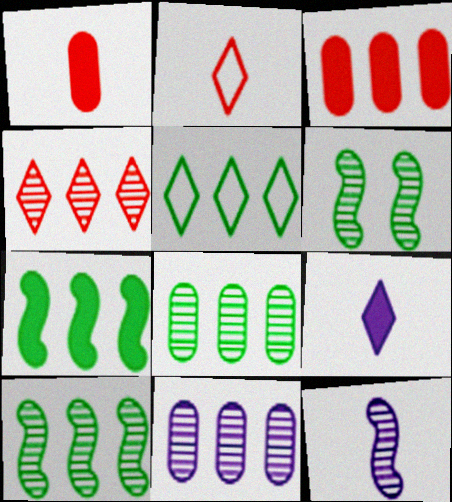[[4, 10, 11], 
[5, 7, 8]]